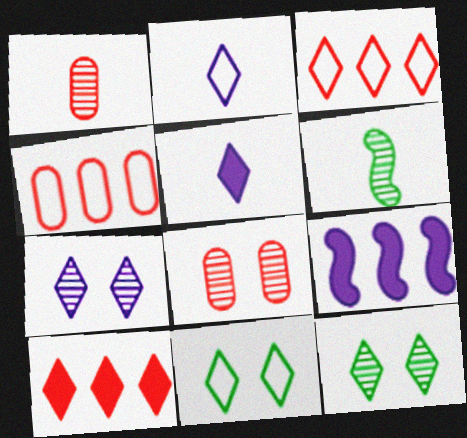[[1, 9, 11], 
[2, 3, 11], 
[2, 10, 12], 
[3, 5, 12]]